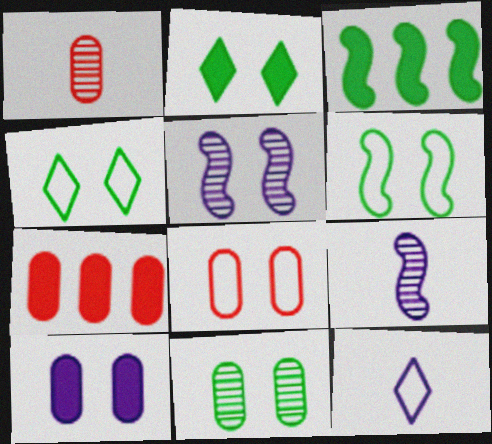[[1, 7, 8], 
[2, 5, 8], 
[2, 6, 11], 
[4, 7, 9], 
[8, 10, 11]]